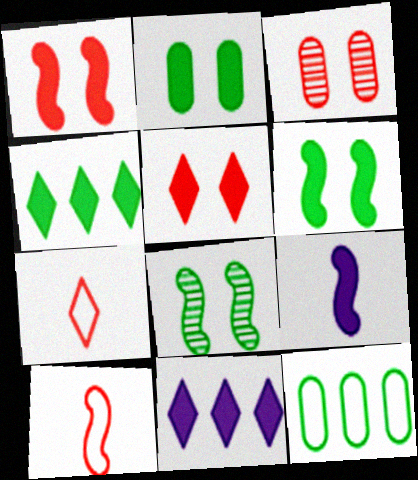[]